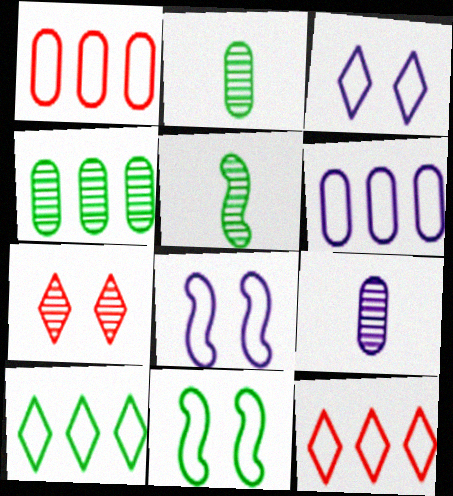[]